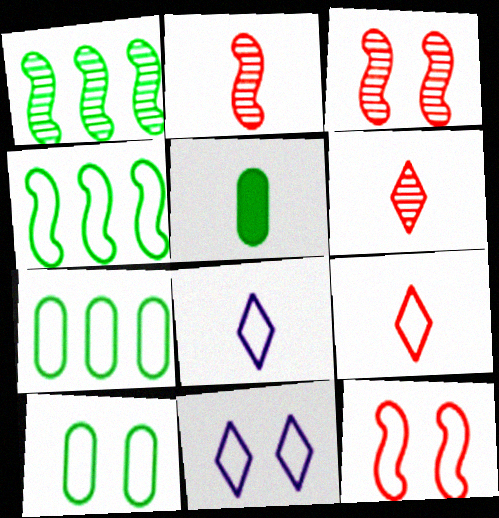[[2, 5, 8], 
[7, 8, 12], 
[10, 11, 12]]